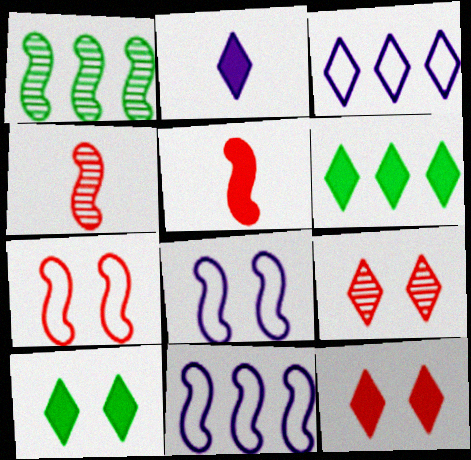[[1, 5, 8], 
[2, 6, 12]]